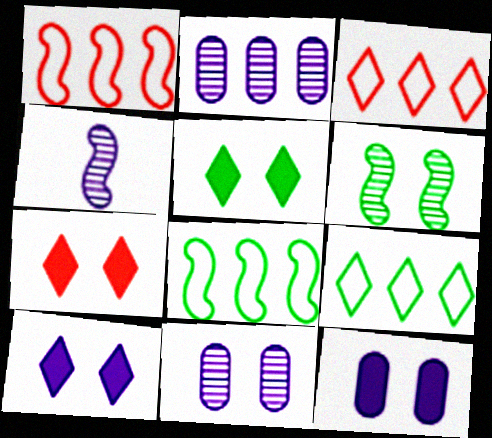[[5, 7, 10]]